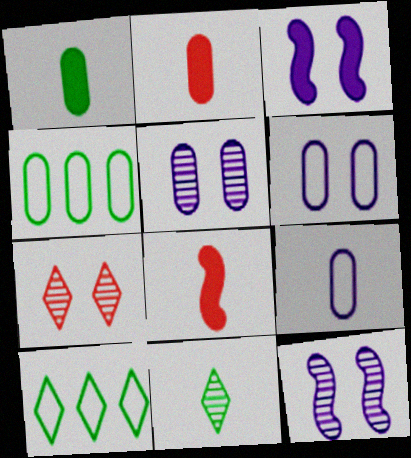[[2, 4, 5], 
[2, 10, 12], 
[5, 8, 10], 
[8, 9, 11]]